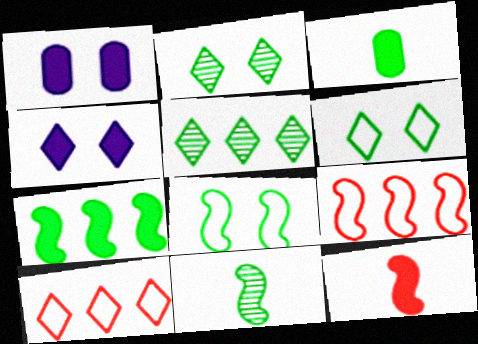[[1, 10, 11], 
[3, 5, 8], 
[7, 8, 11]]